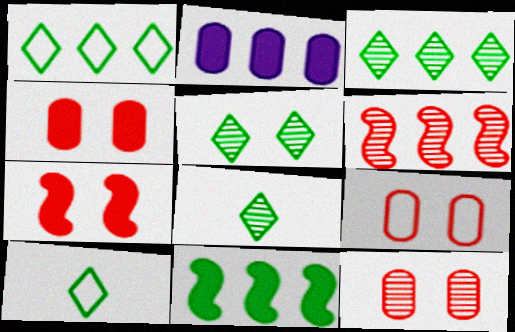[[1, 2, 6], 
[3, 5, 8], 
[4, 9, 12]]